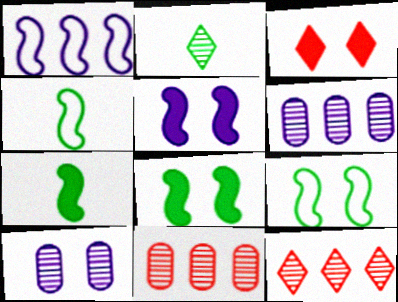[[3, 4, 6], 
[3, 9, 10]]